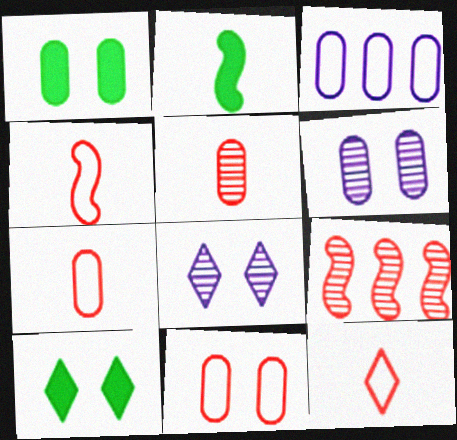[[1, 3, 5], 
[1, 6, 11], 
[4, 7, 12]]